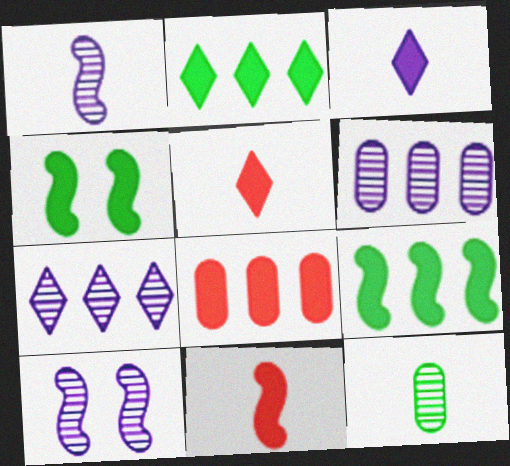[[3, 4, 8]]